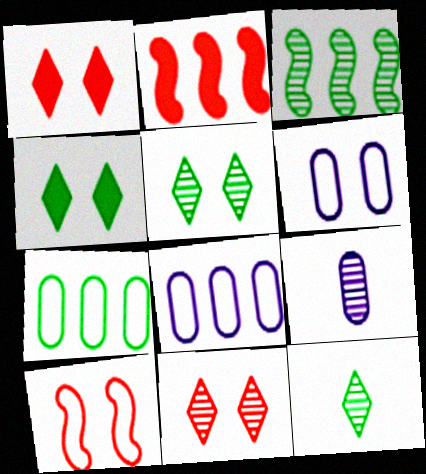[[2, 6, 12], 
[3, 9, 11]]